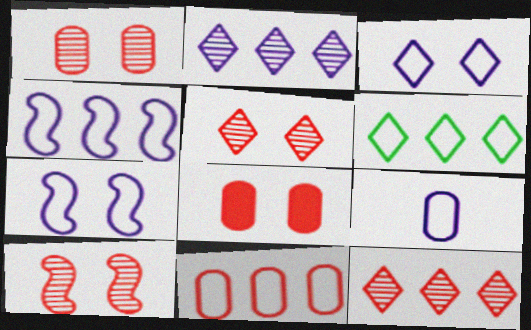[[1, 5, 10], 
[3, 4, 9], 
[4, 6, 11]]